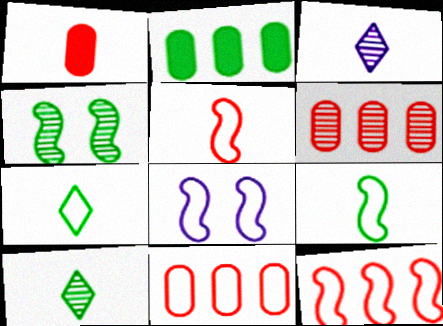[[1, 3, 9], 
[2, 4, 7], 
[3, 4, 6], 
[7, 8, 11], 
[8, 9, 12]]